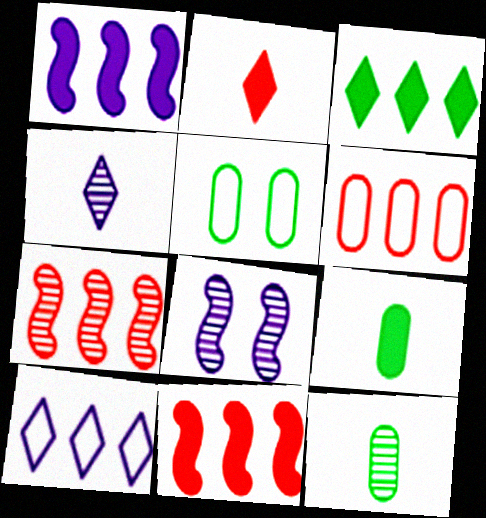[[4, 5, 11]]